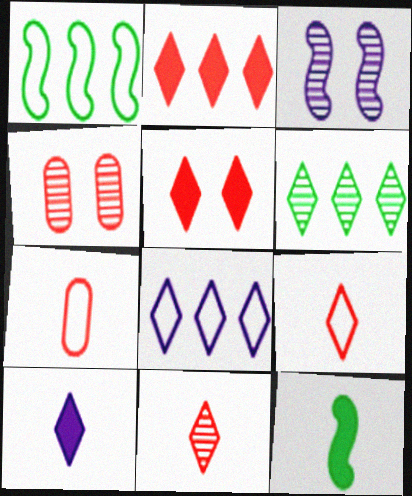[[1, 4, 10], 
[2, 6, 8], 
[4, 8, 12]]